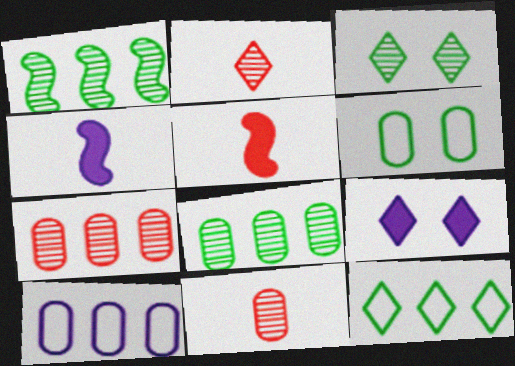[[2, 9, 12], 
[3, 5, 10]]